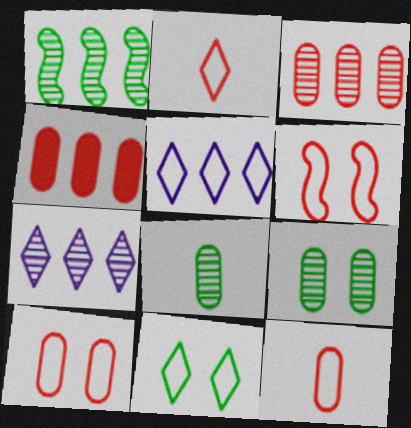[[1, 3, 7], 
[1, 4, 5], 
[2, 5, 11]]